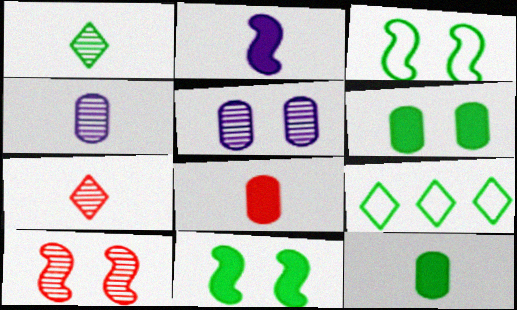[]